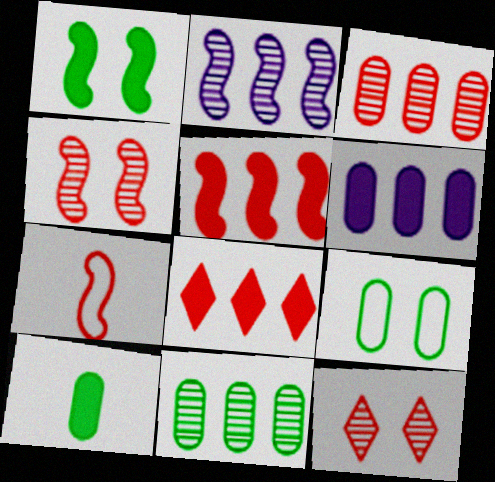[[1, 2, 7], 
[4, 5, 7], 
[9, 10, 11]]